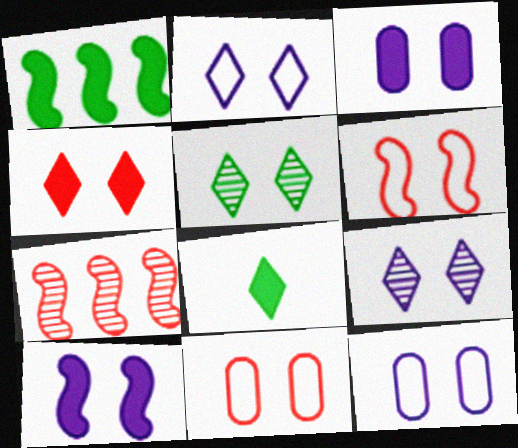[[2, 4, 5], 
[3, 5, 6], 
[5, 10, 11], 
[7, 8, 12], 
[9, 10, 12]]